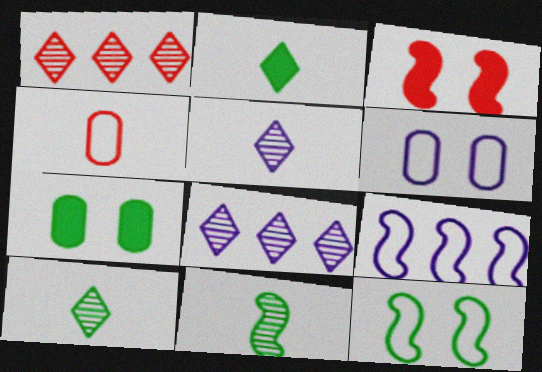[[1, 3, 4], 
[3, 9, 11]]